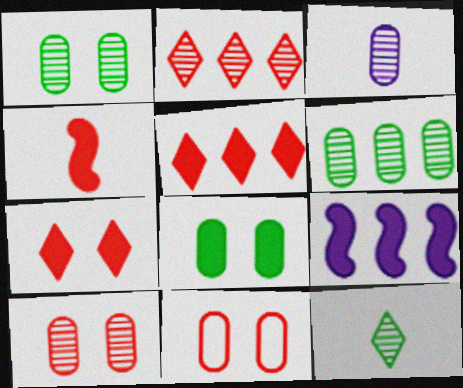[[2, 4, 11], 
[3, 6, 10], 
[9, 11, 12]]